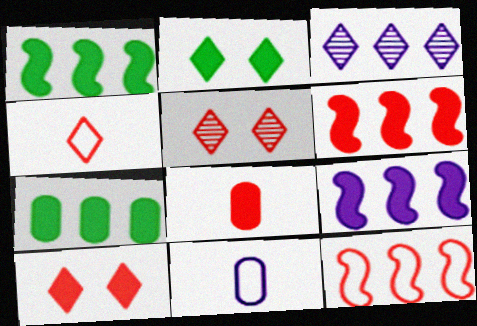[[1, 5, 11], 
[1, 6, 9], 
[2, 3, 4], 
[2, 8, 9], 
[3, 7, 12], 
[5, 8, 12], 
[6, 8, 10]]